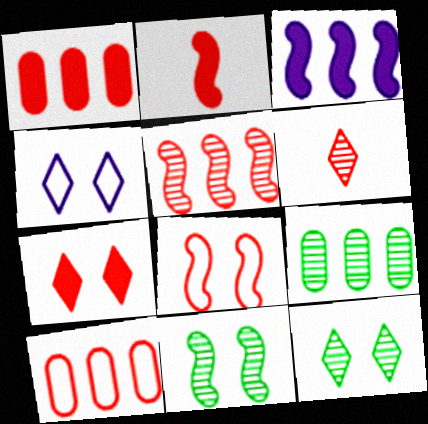[[1, 2, 7], 
[1, 6, 8], 
[2, 4, 9], 
[2, 5, 8], 
[4, 7, 12]]